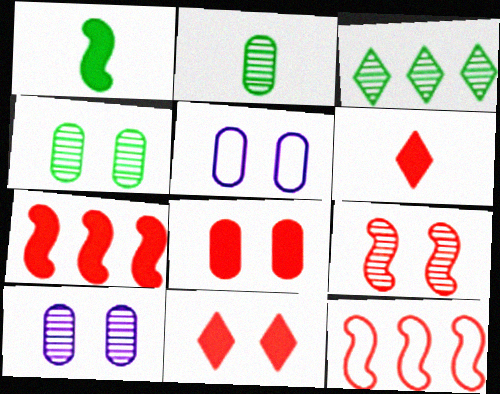[[4, 5, 8], 
[6, 7, 8]]